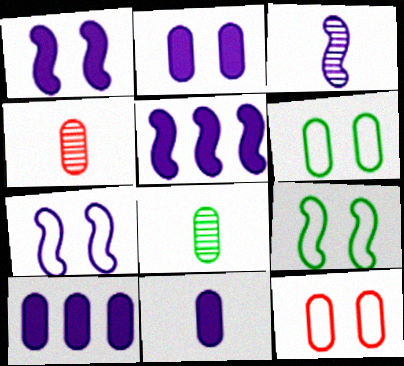[[2, 10, 11], 
[3, 5, 7], 
[4, 6, 10], 
[8, 10, 12]]